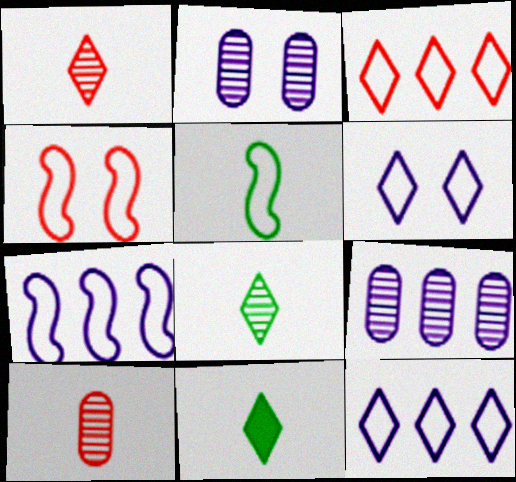[[4, 5, 7], 
[4, 9, 11]]